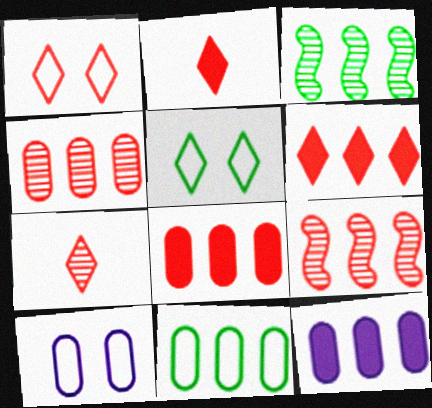[[1, 6, 7], 
[2, 3, 10], 
[4, 11, 12]]